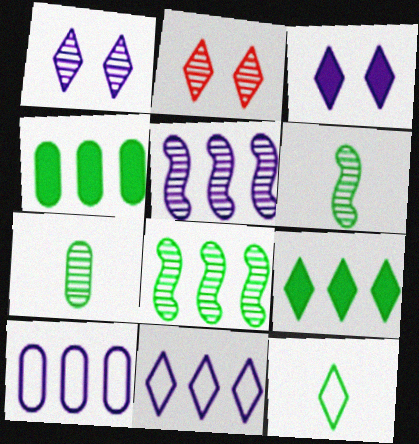[[2, 5, 7]]